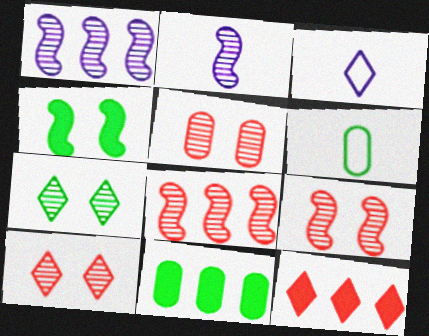[[3, 7, 12], 
[3, 9, 11], 
[5, 9, 10]]